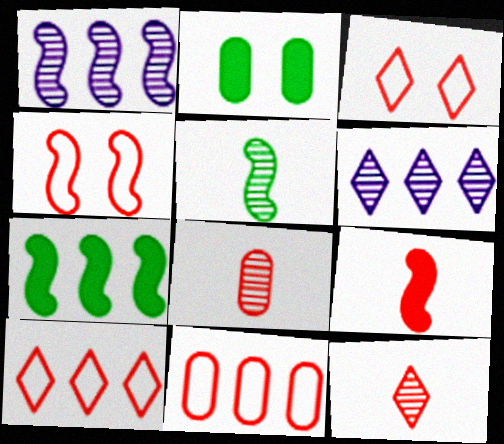[[6, 7, 11]]